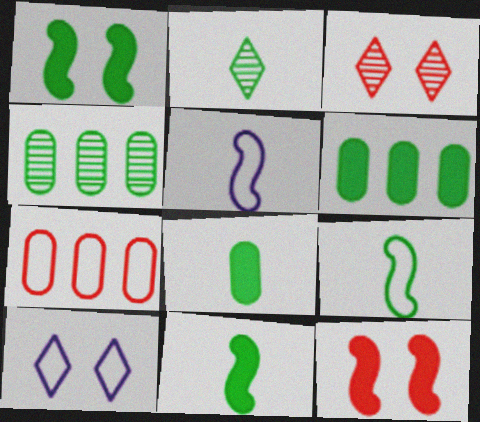[[2, 8, 9], 
[3, 5, 6], 
[7, 9, 10]]